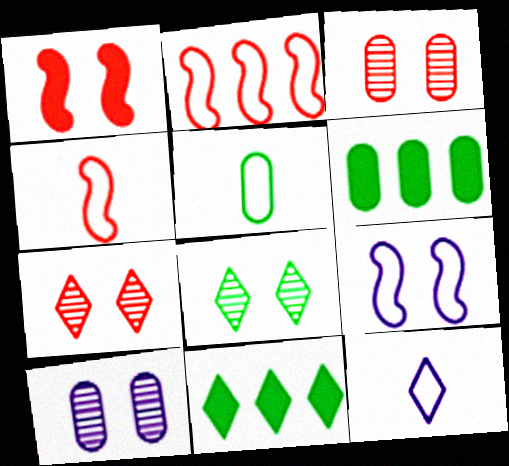[[4, 5, 12], 
[4, 10, 11], 
[7, 11, 12]]